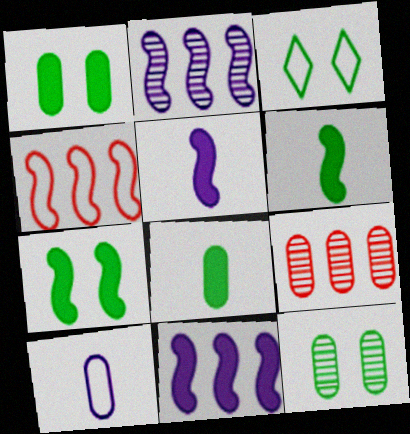[[1, 9, 10], 
[3, 4, 10], 
[3, 5, 9], 
[3, 7, 12]]